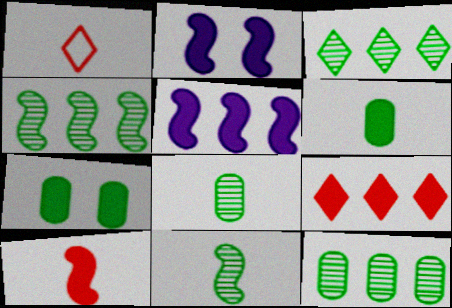[[1, 2, 12], 
[2, 6, 9], 
[3, 4, 12]]